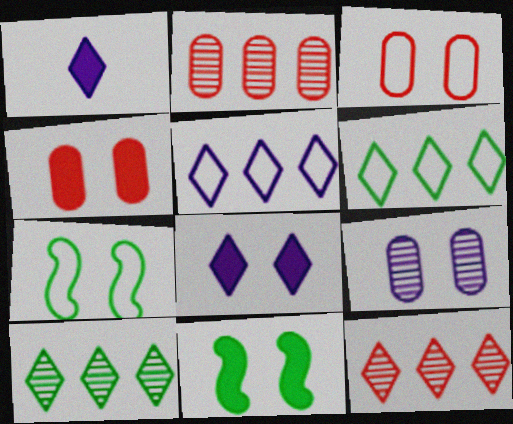[[1, 2, 7], 
[4, 8, 11]]